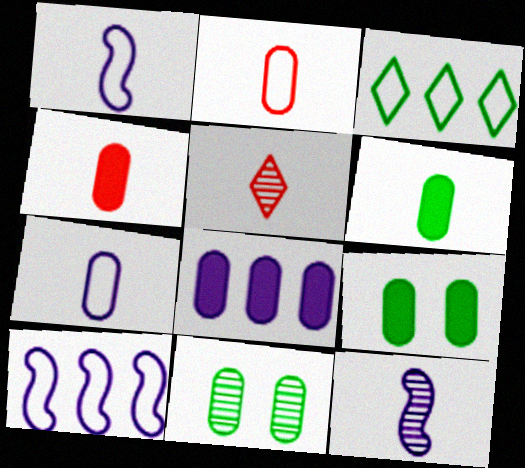[[1, 5, 6], 
[2, 8, 11], 
[4, 8, 9], 
[5, 9, 10]]